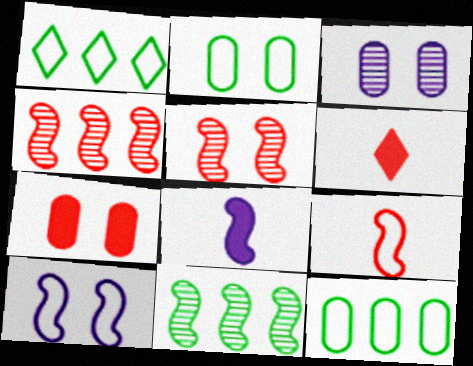[[2, 3, 7]]